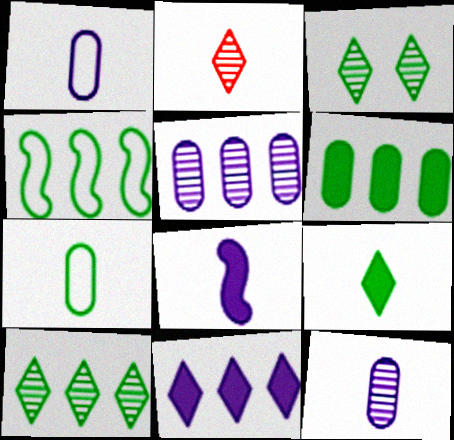[[2, 7, 8], 
[4, 6, 10]]